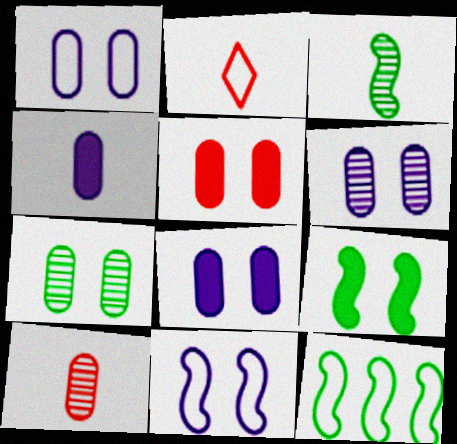[[1, 2, 12], 
[1, 5, 7], 
[1, 6, 8], 
[2, 3, 4], 
[3, 9, 12]]